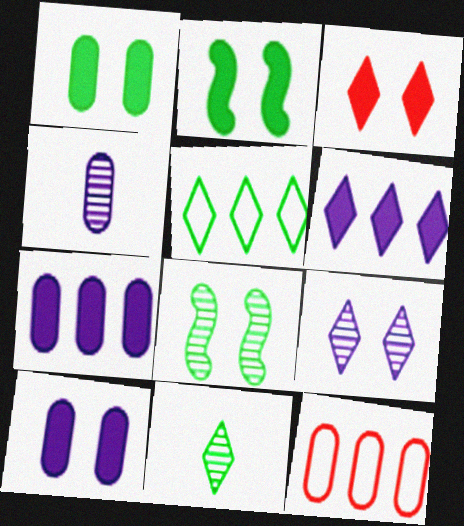[[1, 4, 12], 
[2, 3, 10]]